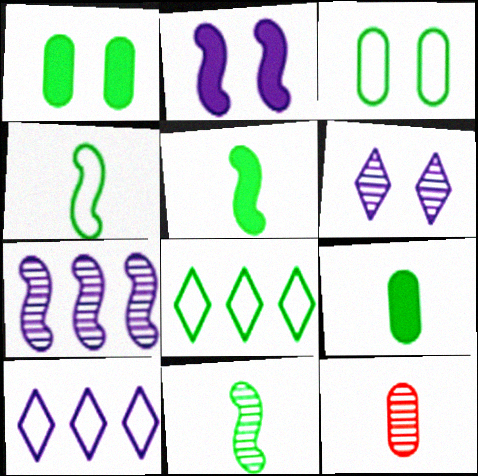[[1, 8, 11], 
[2, 8, 12], 
[3, 4, 8], 
[4, 5, 11]]